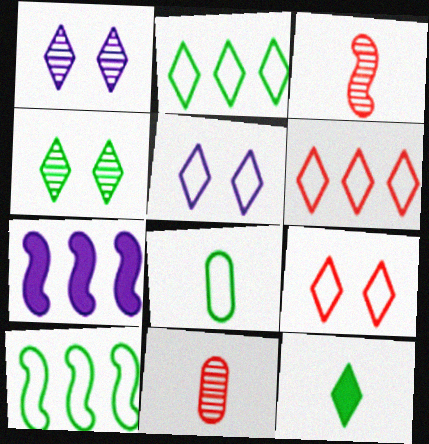[[1, 6, 12], 
[2, 4, 12]]